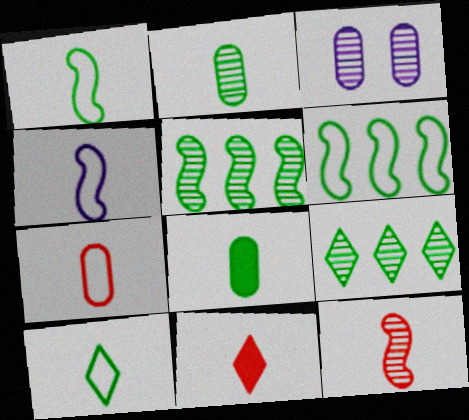[[2, 4, 11], 
[3, 6, 11], 
[3, 9, 12], 
[4, 7, 10], 
[7, 11, 12]]